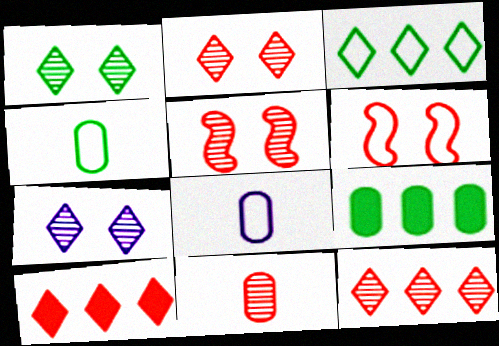[[1, 2, 7], 
[3, 6, 8], 
[5, 11, 12], 
[6, 10, 11]]